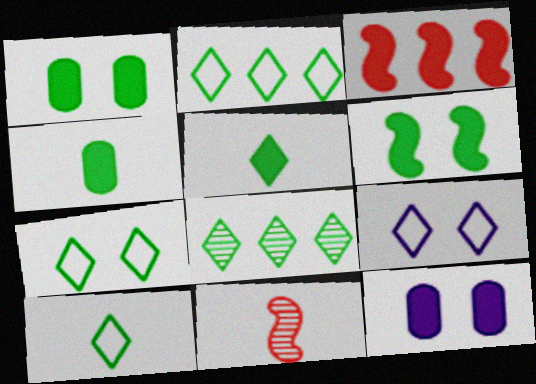[[2, 7, 10], 
[2, 11, 12], 
[3, 5, 12], 
[5, 7, 8]]